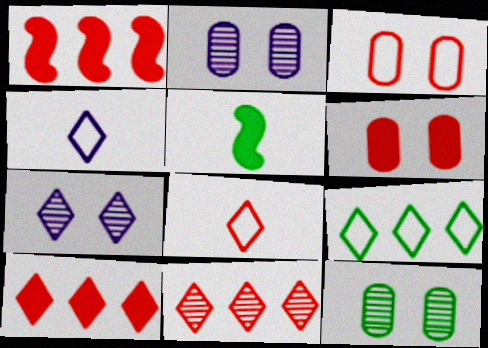[[1, 4, 12], 
[5, 9, 12]]